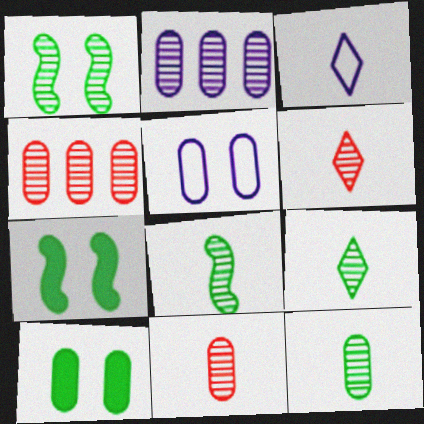[[1, 2, 6], 
[3, 4, 7], 
[8, 9, 12]]